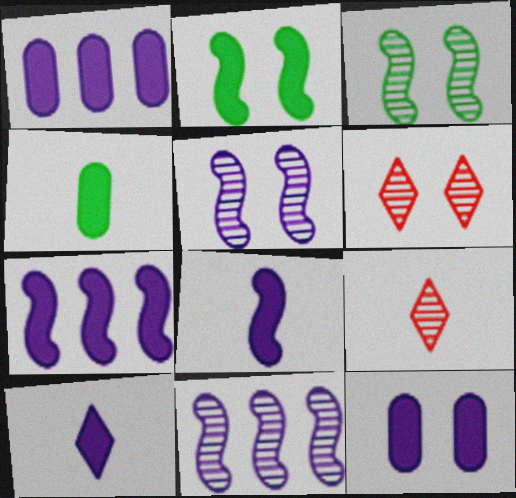[[7, 10, 12]]